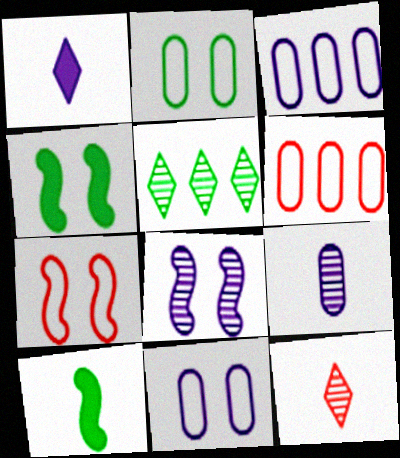[[1, 3, 8], 
[2, 5, 10], 
[3, 4, 12], 
[4, 7, 8]]